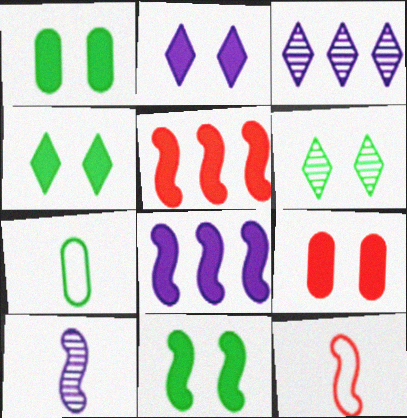[[1, 3, 12], 
[1, 4, 11], 
[2, 9, 11]]